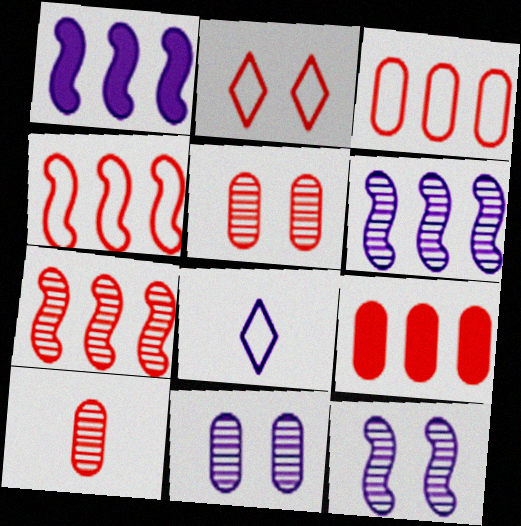[[1, 8, 11]]